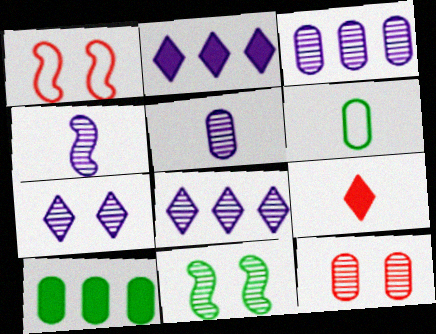[[3, 4, 7], 
[4, 6, 9], 
[7, 11, 12]]